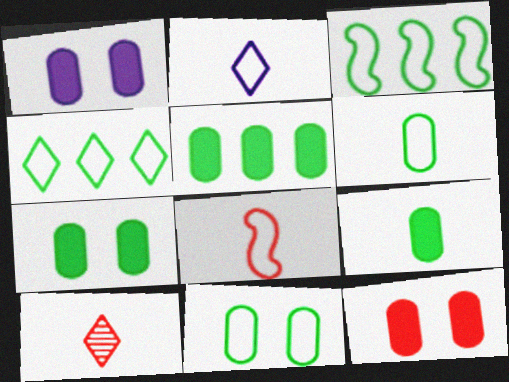[[1, 3, 10], 
[1, 7, 12], 
[2, 6, 8], 
[5, 7, 9]]